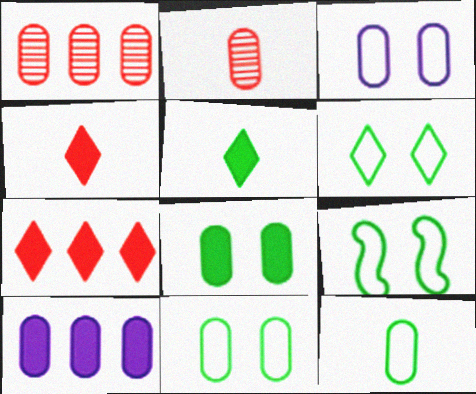[[2, 10, 11], 
[6, 9, 11]]